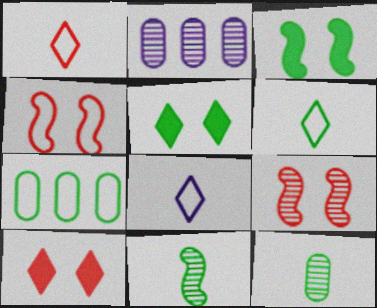[[1, 2, 3], 
[1, 6, 8], 
[4, 7, 8], 
[5, 7, 11]]